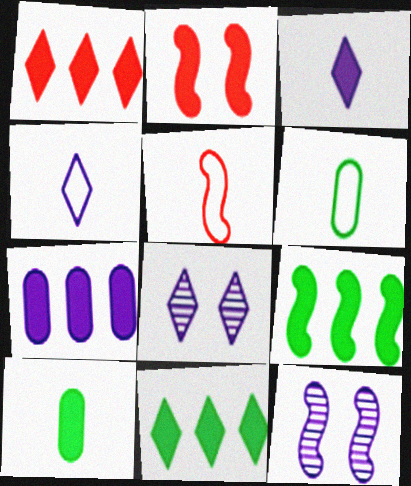[[1, 6, 12], 
[1, 7, 9], 
[4, 5, 6], 
[4, 7, 12], 
[5, 9, 12]]